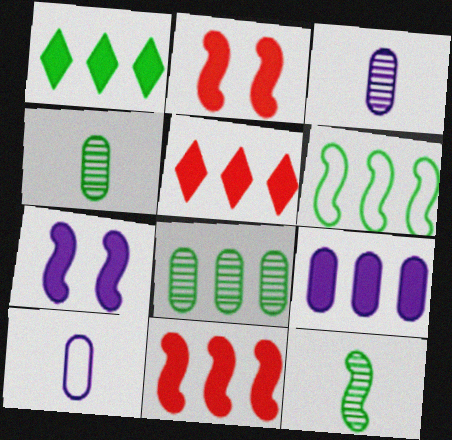[[1, 6, 8], 
[1, 9, 11]]